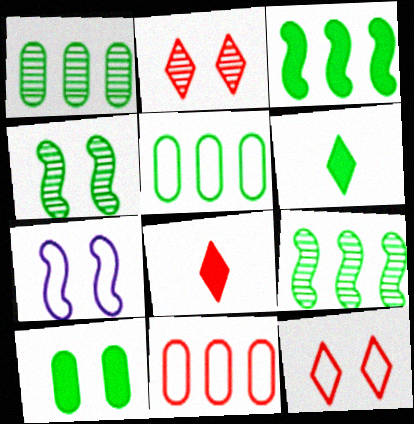[[1, 7, 8], 
[2, 7, 10], 
[3, 6, 10], 
[4, 5, 6]]